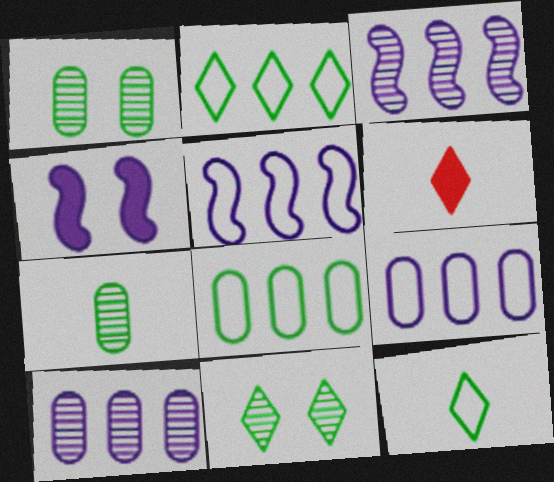[[1, 5, 6]]